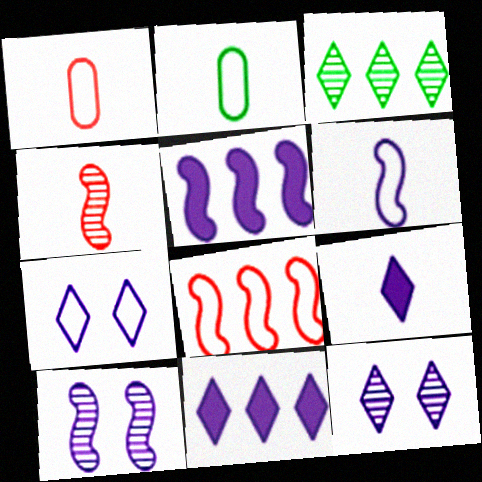[[2, 4, 9], 
[2, 7, 8], 
[5, 6, 10]]